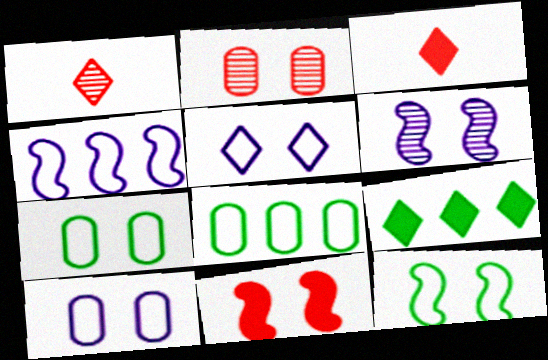[[1, 5, 9], 
[3, 6, 8], 
[6, 11, 12]]